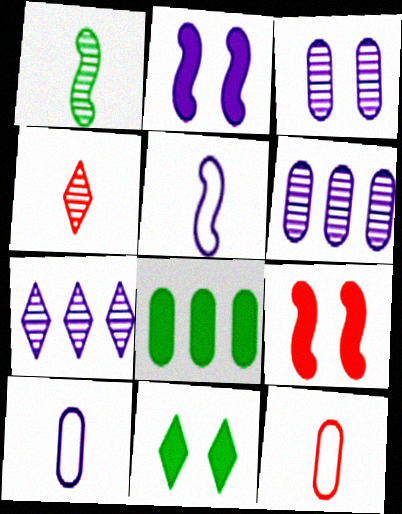[[2, 7, 10], 
[3, 8, 12]]